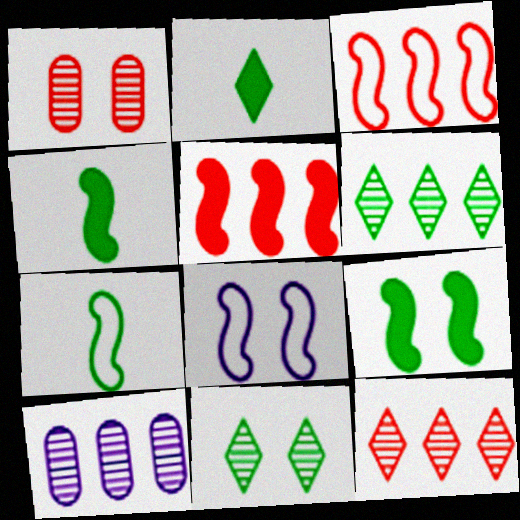[[3, 7, 8]]